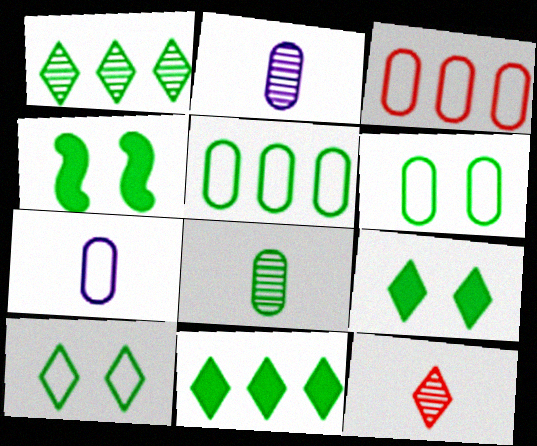[[3, 6, 7]]